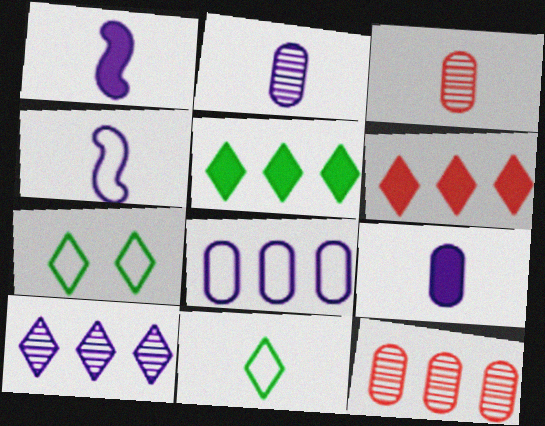[[1, 3, 11], 
[1, 7, 12]]